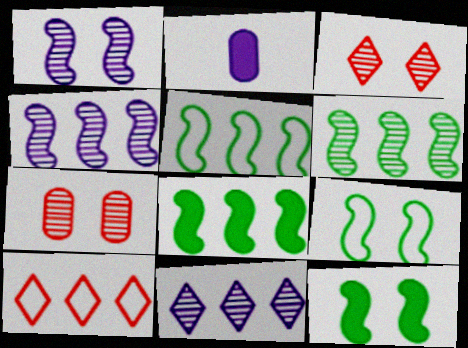[[2, 3, 5], 
[5, 6, 8]]